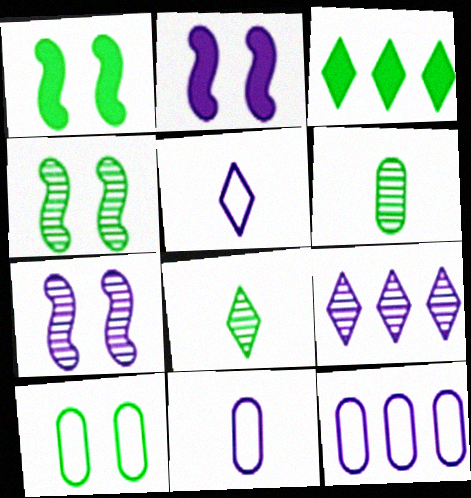[[2, 9, 11]]